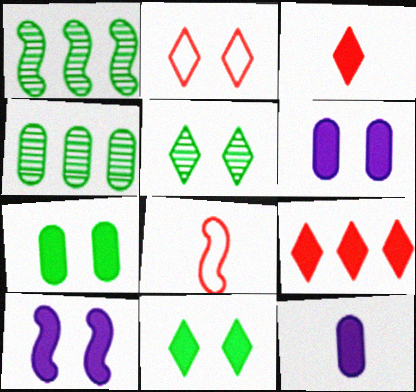[[1, 2, 12], 
[1, 8, 10]]